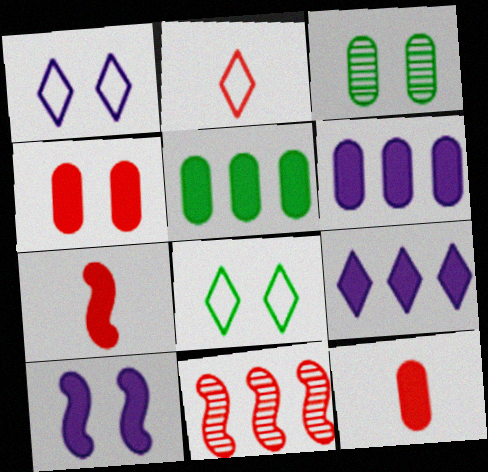[[2, 4, 11]]